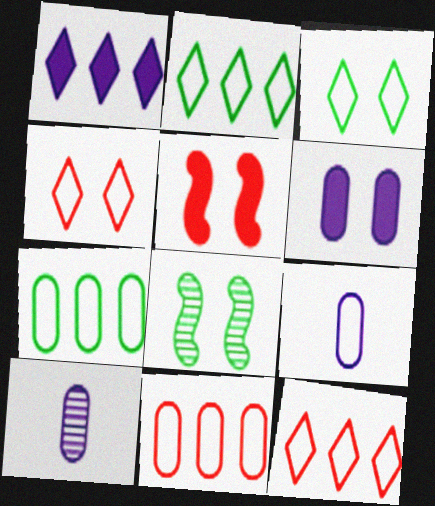[[2, 5, 10], 
[4, 6, 8]]